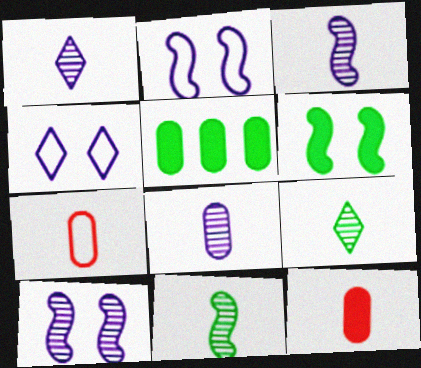[[1, 3, 8]]